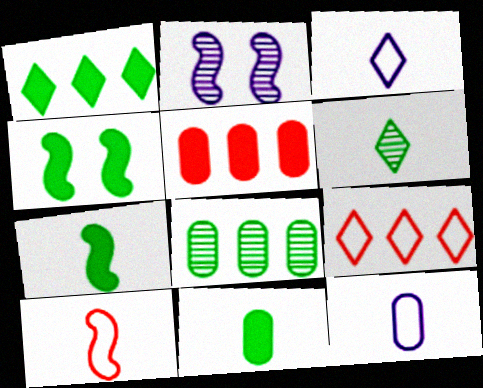[[1, 4, 11], 
[2, 9, 11]]